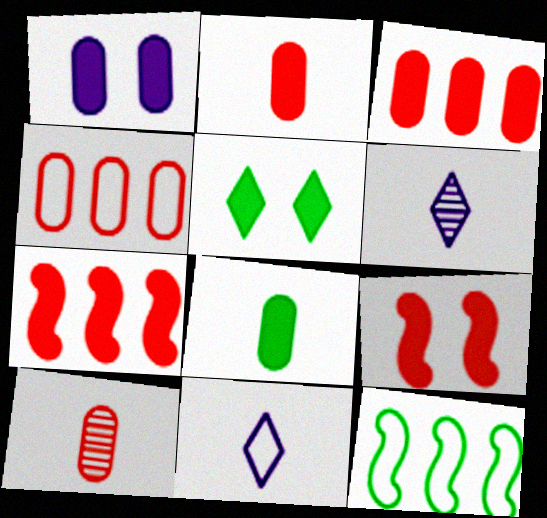[[1, 3, 8], 
[1, 5, 9]]